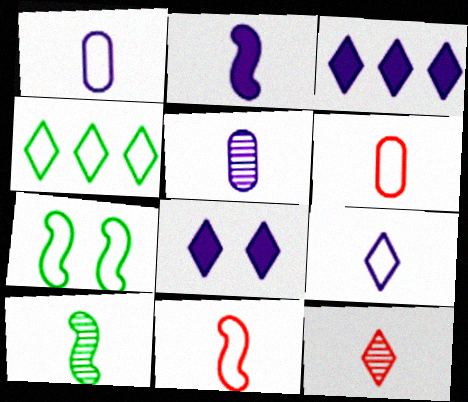[[2, 5, 9], 
[2, 10, 11], 
[4, 8, 12], 
[5, 10, 12]]